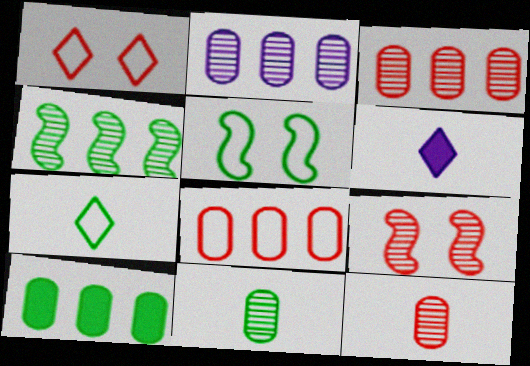[[2, 8, 10], 
[3, 5, 6]]